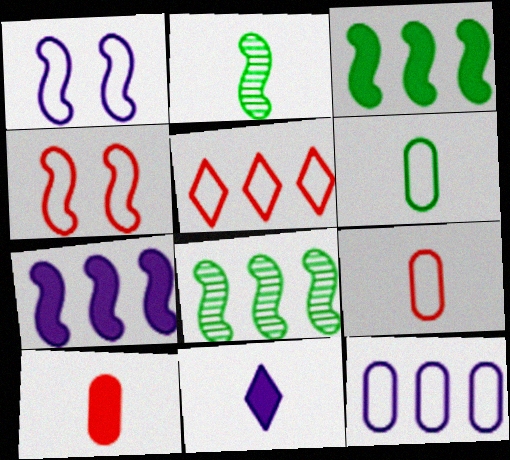[[1, 5, 6], 
[2, 4, 7], 
[2, 9, 11], 
[4, 5, 9]]